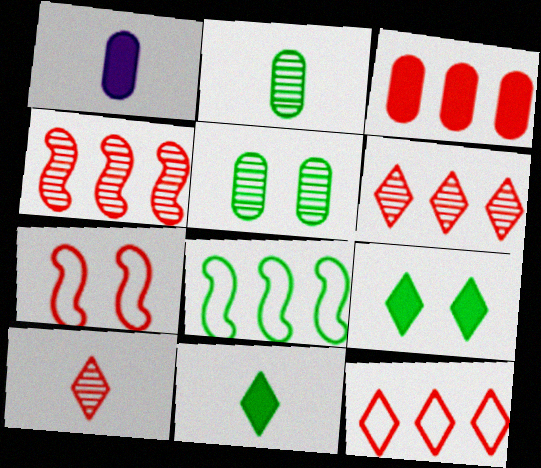[[2, 8, 9], 
[3, 4, 12], 
[3, 7, 10], 
[5, 8, 11]]